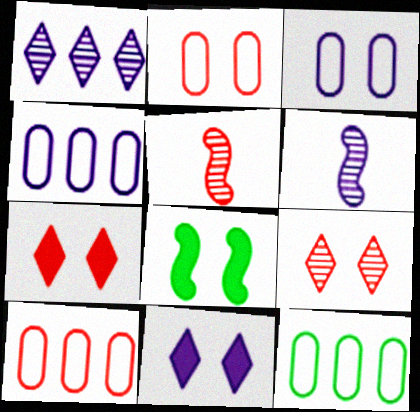[[3, 8, 9], 
[4, 6, 11], 
[4, 10, 12], 
[5, 7, 10], 
[5, 11, 12], 
[6, 7, 12]]